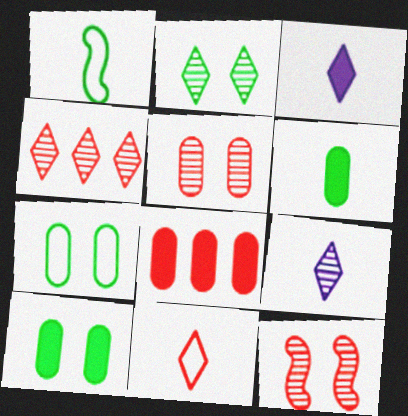[[2, 4, 9], 
[8, 11, 12]]